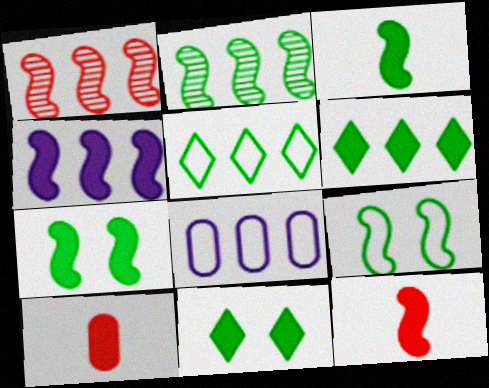[[1, 6, 8], 
[2, 3, 9], 
[4, 7, 12], 
[4, 10, 11]]